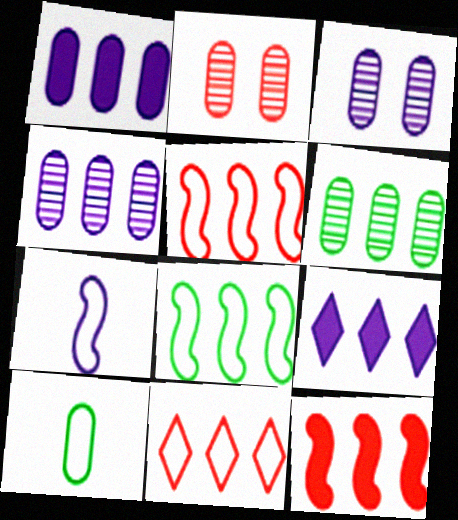[[1, 2, 10], 
[3, 7, 9], 
[5, 6, 9]]